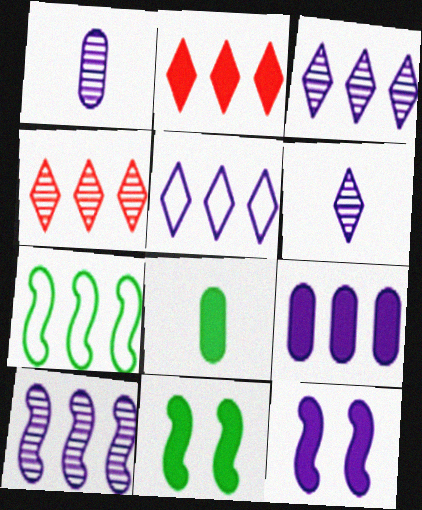[[1, 5, 12], 
[2, 8, 12], 
[4, 7, 9], 
[5, 9, 10]]